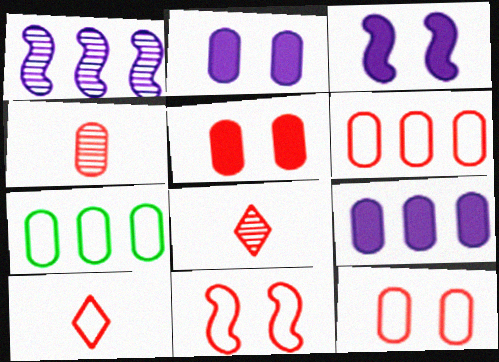[[2, 4, 7], 
[3, 7, 8], 
[4, 5, 6], 
[6, 10, 11]]